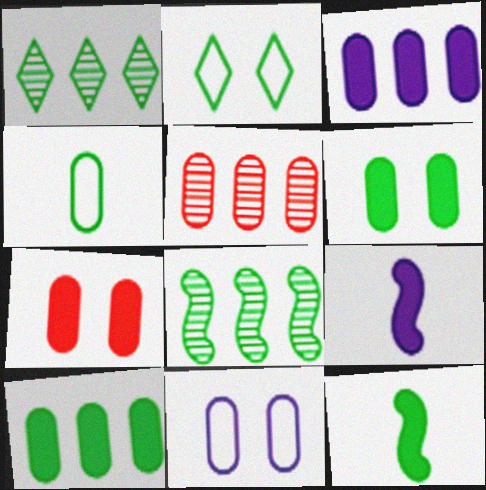[[2, 5, 9]]